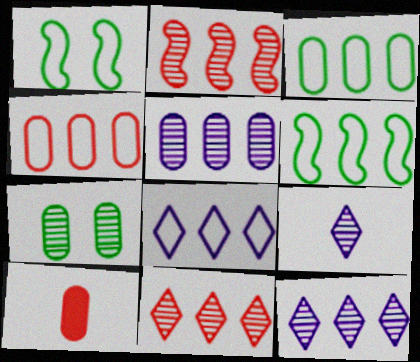[[1, 10, 12], 
[2, 7, 9], 
[4, 6, 8]]